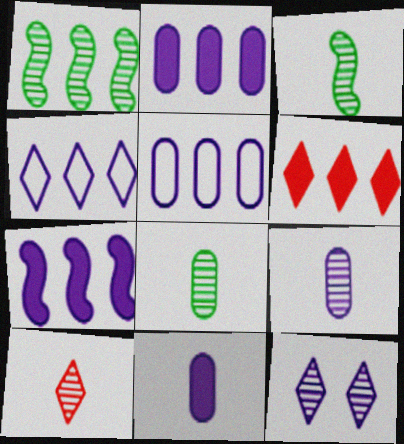[[1, 5, 6], 
[3, 9, 10]]